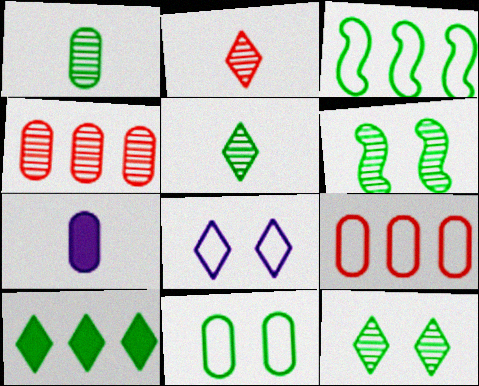[[2, 8, 10], 
[4, 7, 11]]